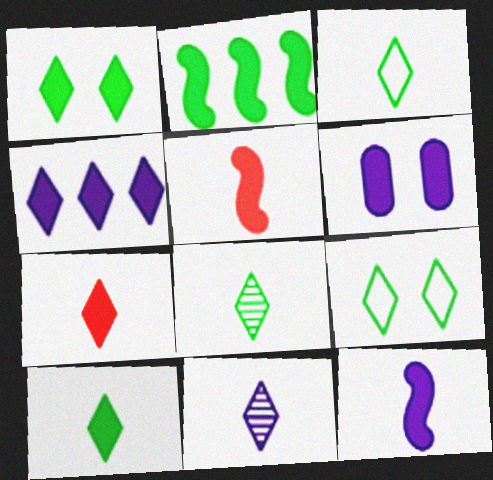[[1, 4, 7], 
[2, 6, 7], 
[3, 7, 11], 
[3, 8, 10], 
[4, 6, 12]]